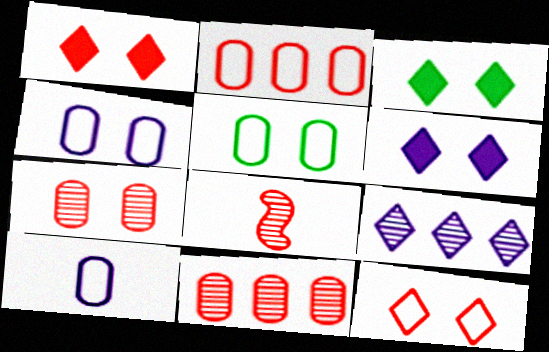[[1, 2, 8], 
[1, 3, 6], 
[2, 5, 10]]